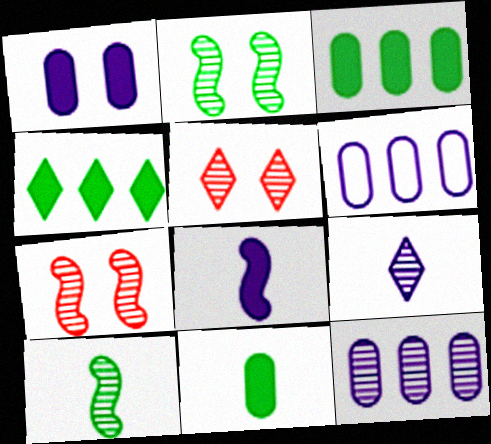[[5, 10, 12]]